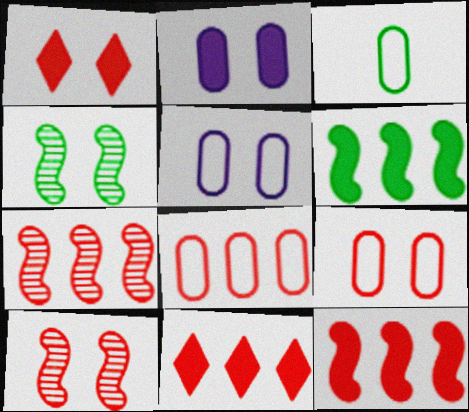[[1, 4, 5], 
[1, 9, 10], 
[3, 5, 8], 
[7, 8, 11]]